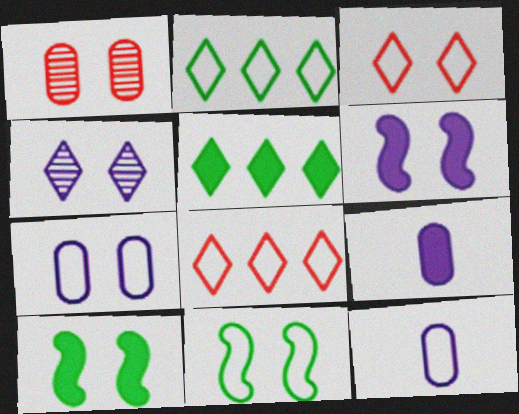[[3, 7, 11], 
[4, 6, 7], 
[8, 11, 12]]